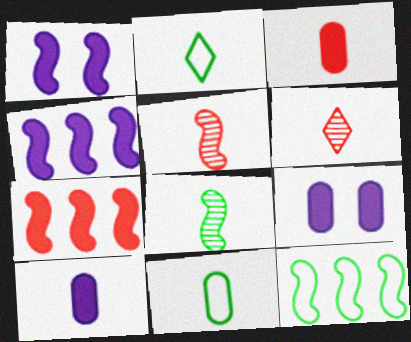[[1, 5, 12], 
[2, 5, 10], 
[6, 9, 12]]